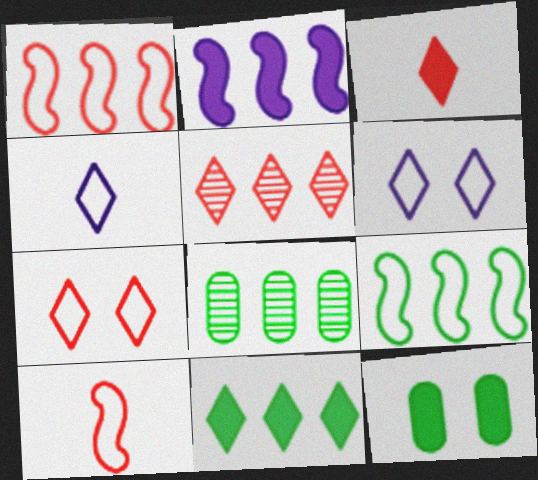[[2, 3, 12], 
[3, 5, 7], 
[8, 9, 11]]